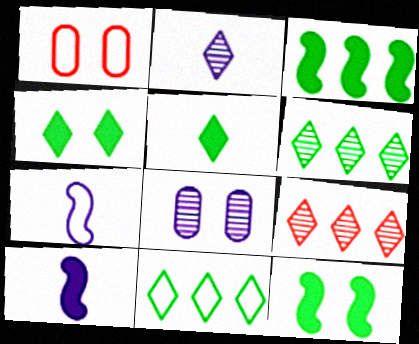[[1, 2, 3], 
[1, 6, 10], 
[1, 7, 11]]